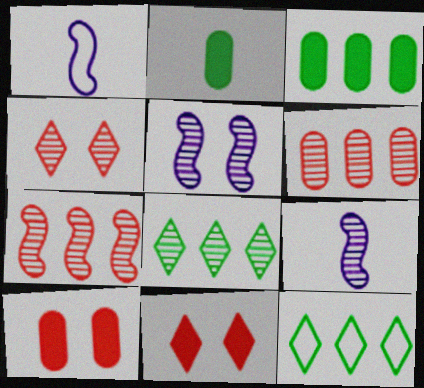[[1, 3, 4], 
[1, 8, 10], 
[9, 10, 12]]